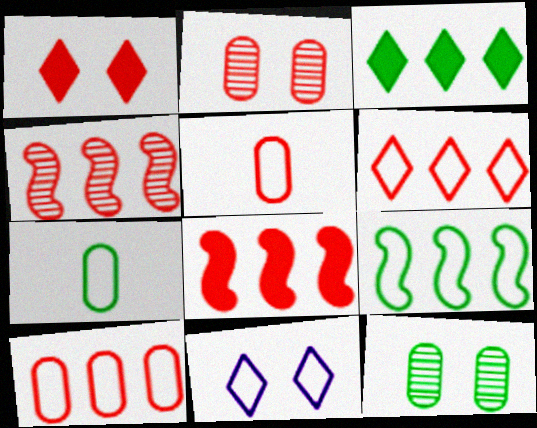[[1, 4, 5], 
[5, 9, 11]]